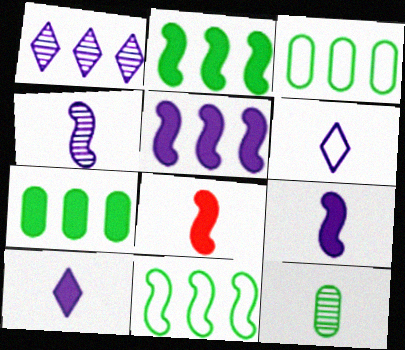[[6, 8, 12]]